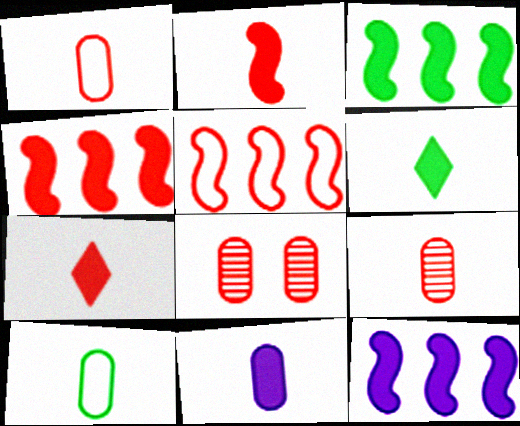[[2, 6, 11], 
[3, 4, 12], 
[5, 7, 8], 
[9, 10, 11]]